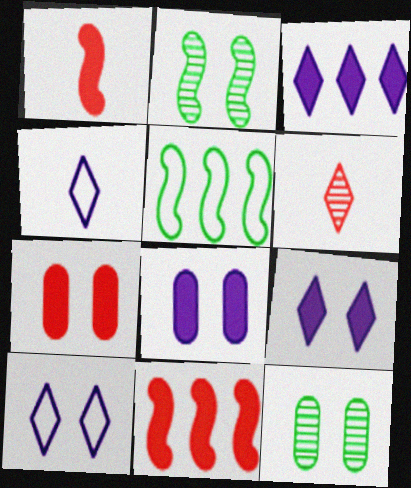[[2, 7, 10], 
[4, 11, 12], 
[5, 6, 8]]